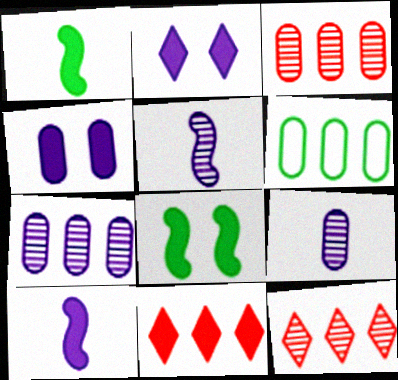[[1, 4, 11]]